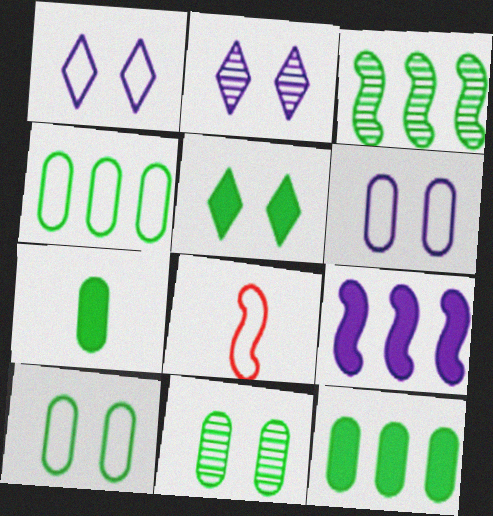[[1, 4, 8], 
[2, 8, 12], 
[4, 7, 11]]